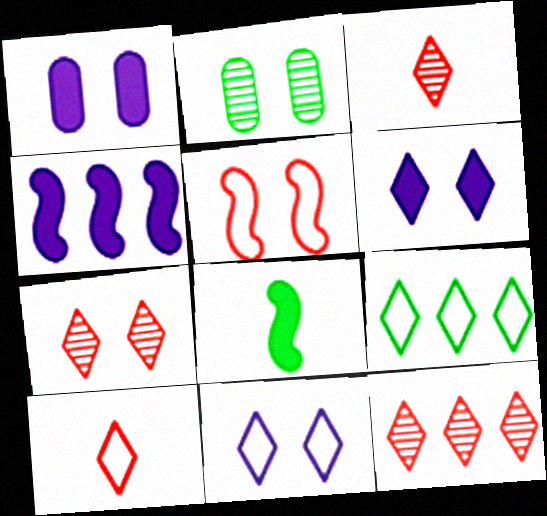[[2, 4, 10], 
[2, 5, 6], 
[2, 8, 9], 
[3, 6, 9], 
[3, 7, 12], 
[9, 10, 11]]